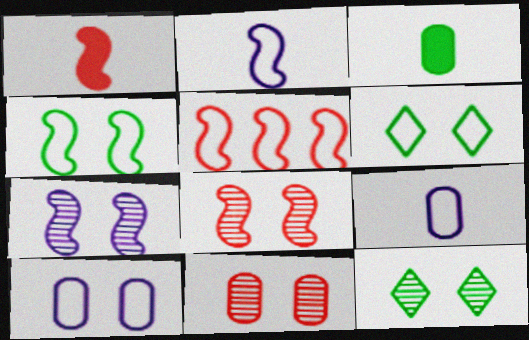[[1, 5, 8], 
[2, 4, 5], 
[5, 6, 9], 
[7, 11, 12]]